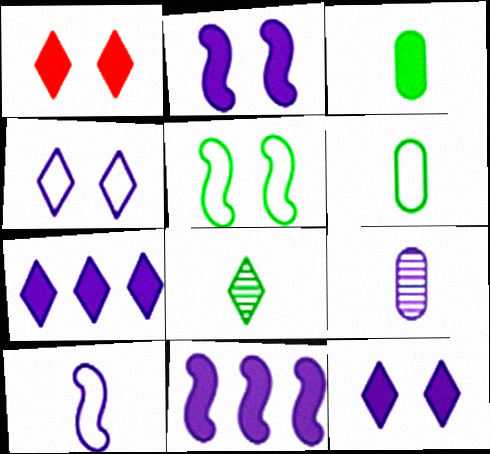[[1, 3, 11], 
[4, 9, 11]]